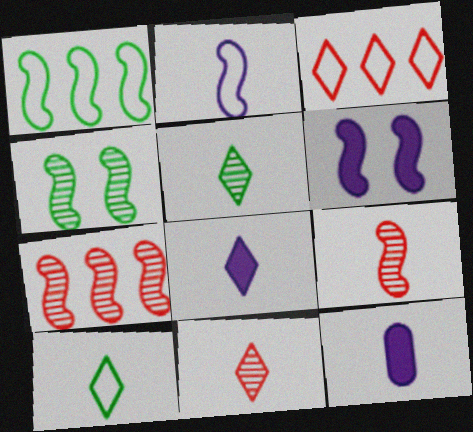[[1, 6, 9], 
[3, 4, 12], 
[8, 10, 11], 
[9, 10, 12]]